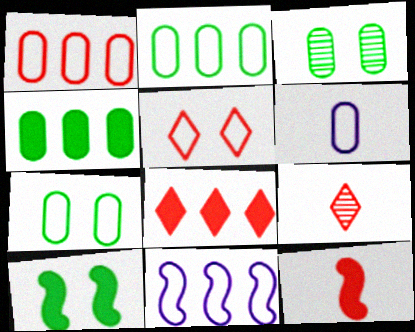[[1, 6, 7], 
[5, 8, 9]]